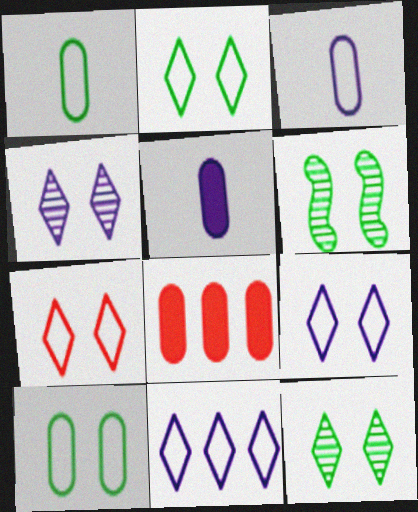[[2, 7, 9]]